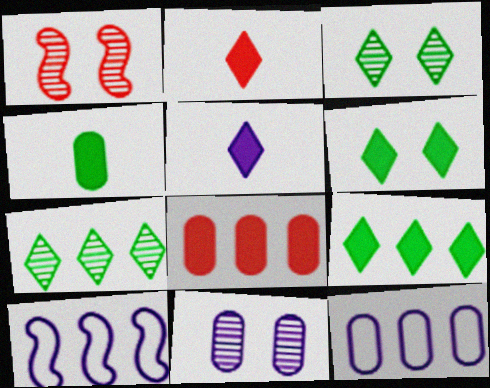[[1, 3, 11], 
[5, 10, 11], 
[7, 8, 10]]